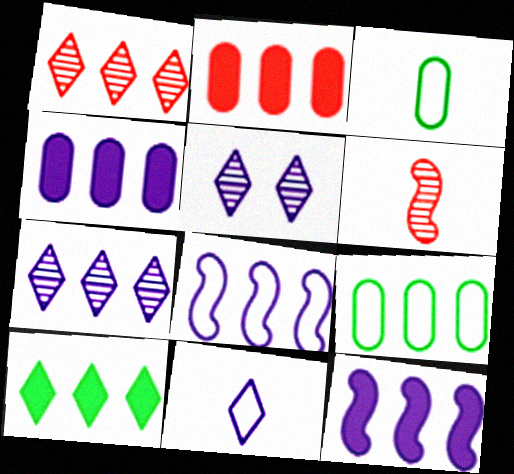[[1, 9, 12], 
[2, 10, 12], 
[4, 7, 8]]